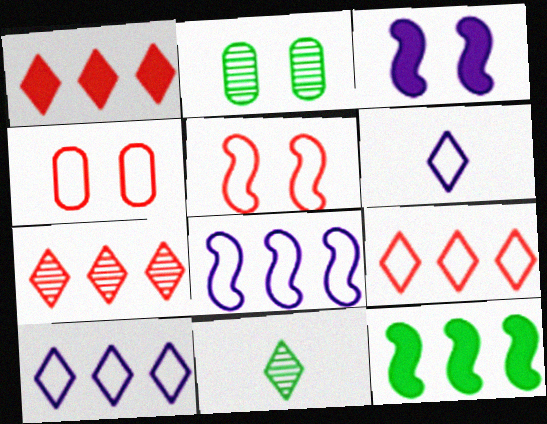[[1, 7, 9]]